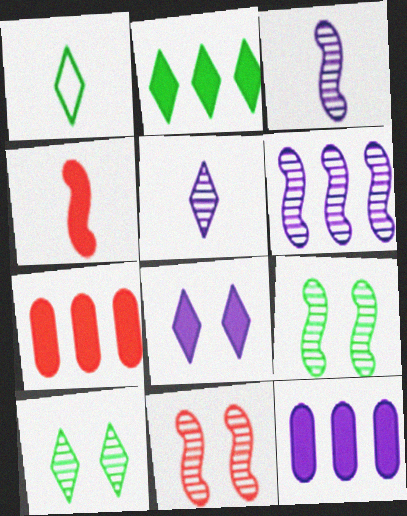[[1, 2, 10], 
[1, 11, 12]]